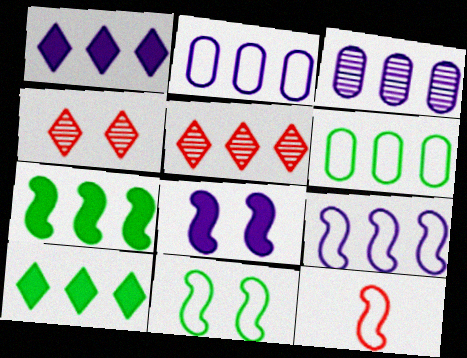[[1, 3, 9], 
[2, 5, 7], 
[9, 11, 12]]